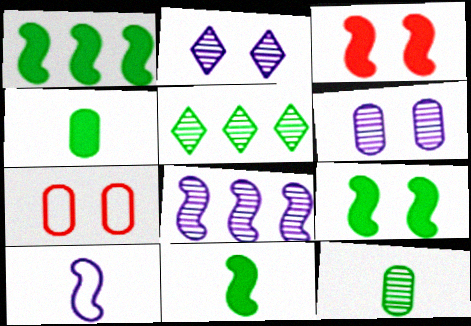[[1, 9, 11], 
[2, 7, 9]]